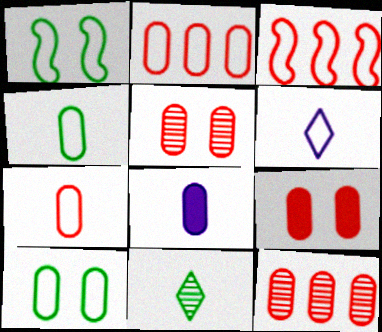[[1, 2, 6], 
[3, 6, 10], 
[7, 9, 12], 
[8, 10, 12]]